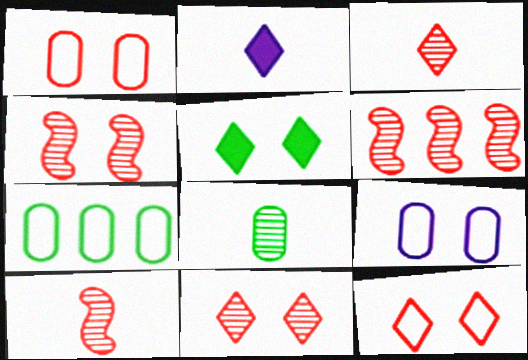[[2, 4, 7], 
[4, 5, 9], 
[4, 6, 10]]